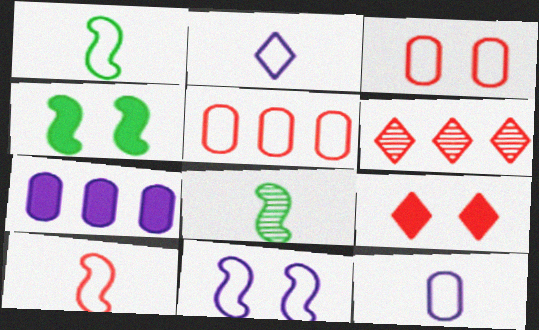[[4, 6, 12]]